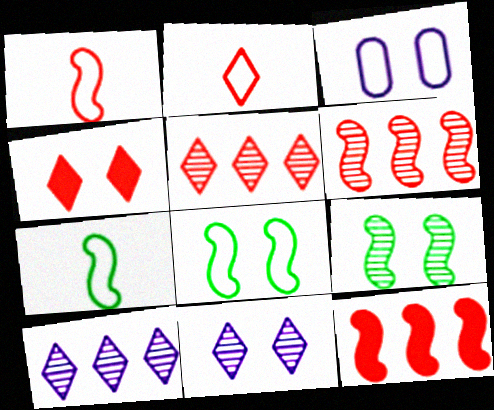[[2, 4, 5], 
[3, 4, 9]]